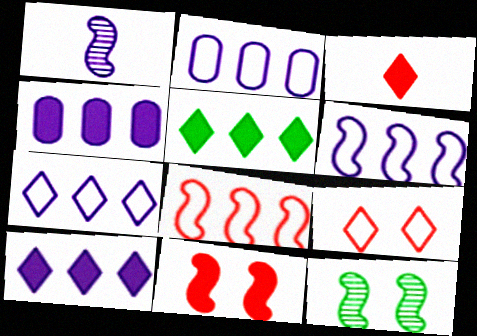[[2, 3, 12], 
[2, 6, 7]]